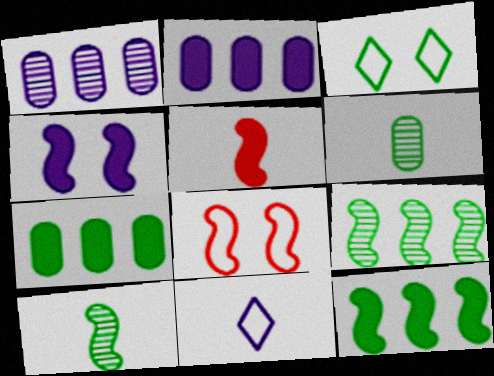[[1, 3, 5], 
[1, 4, 11], 
[3, 6, 12], 
[3, 7, 10], 
[4, 5, 12], 
[5, 6, 11]]